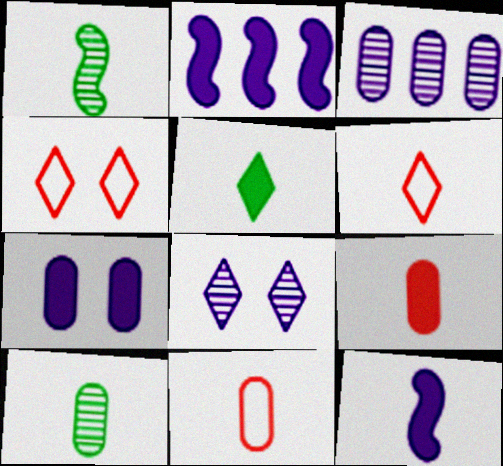[[2, 4, 10], 
[5, 9, 12], 
[6, 10, 12]]